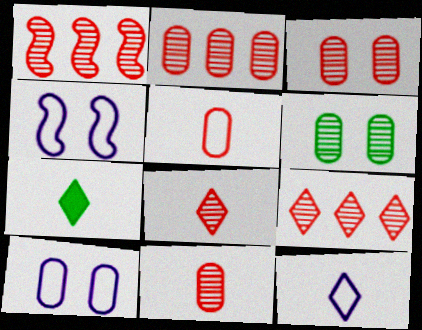[[1, 2, 9], 
[1, 3, 8], 
[1, 7, 10], 
[2, 3, 11], 
[2, 4, 7], 
[7, 8, 12]]